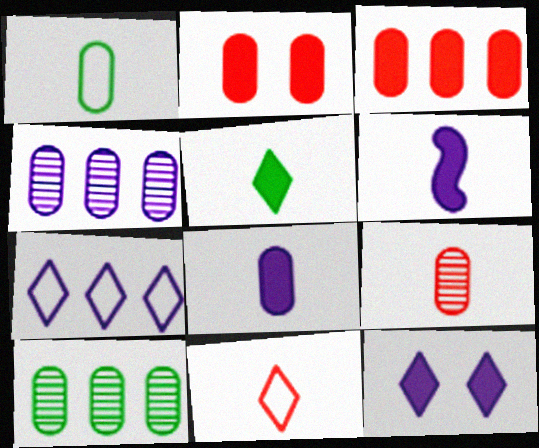[[1, 2, 4], 
[1, 8, 9]]